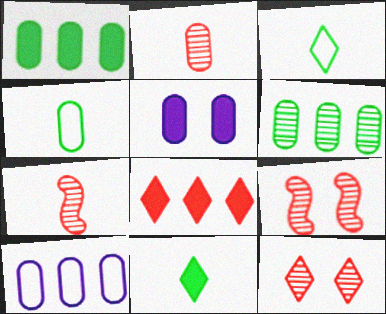[[9, 10, 11]]